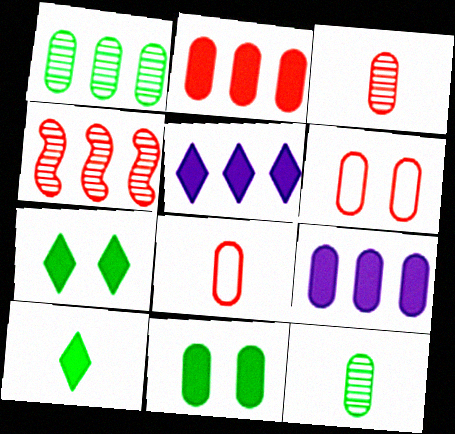[[2, 3, 6], 
[6, 9, 12]]